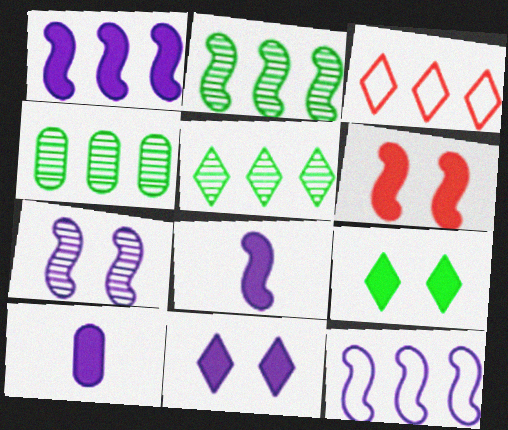[[1, 3, 4], 
[1, 10, 11], 
[2, 4, 5], 
[7, 8, 12]]